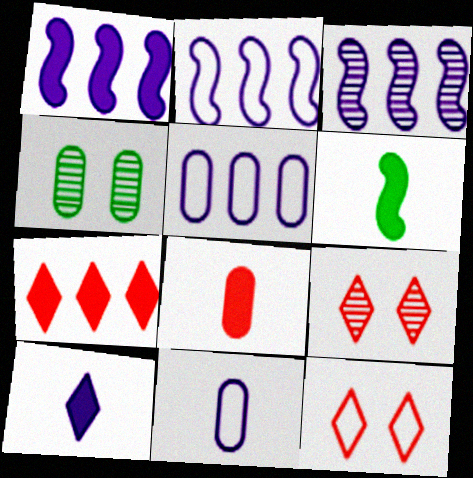[[1, 2, 3], 
[4, 5, 8], 
[5, 6, 9], 
[6, 8, 10]]